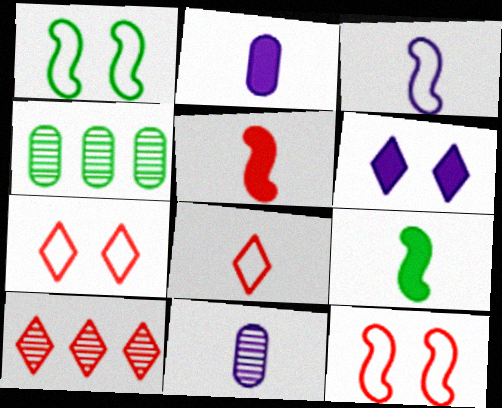[[1, 2, 10], 
[8, 9, 11]]